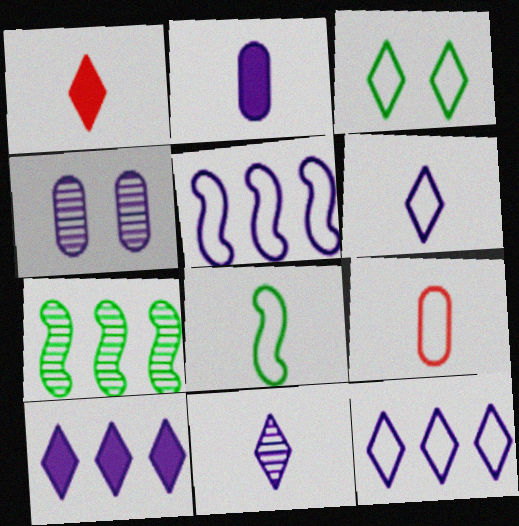[[3, 5, 9], 
[6, 8, 9]]